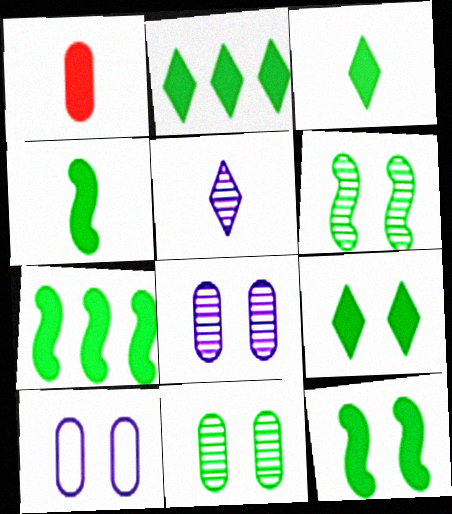[[2, 3, 9], 
[4, 7, 12]]